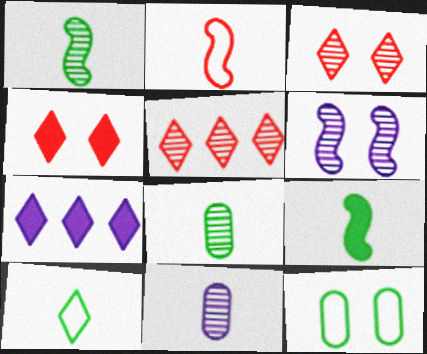[[3, 7, 10], 
[4, 6, 12], 
[5, 6, 8], 
[8, 9, 10]]